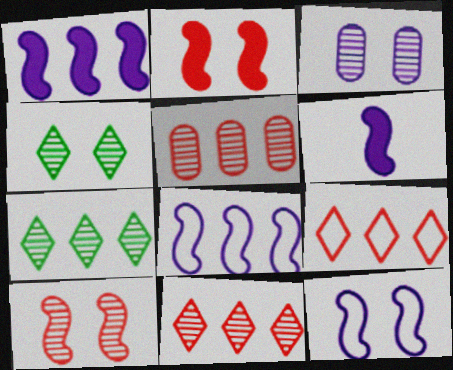[[3, 4, 10]]